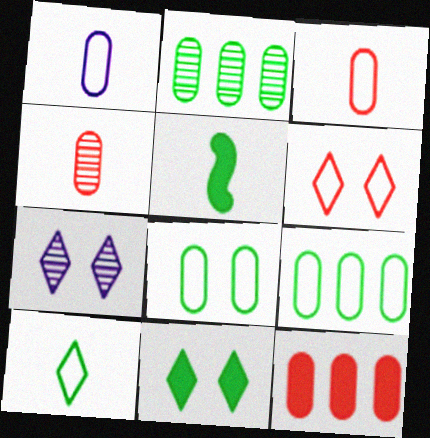[[6, 7, 11]]